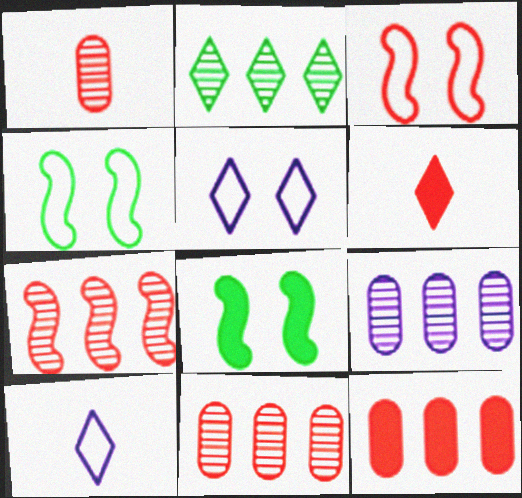[[2, 5, 6], 
[2, 7, 9], 
[3, 6, 11], 
[4, 6, 9], 
[8, 10, 11]]